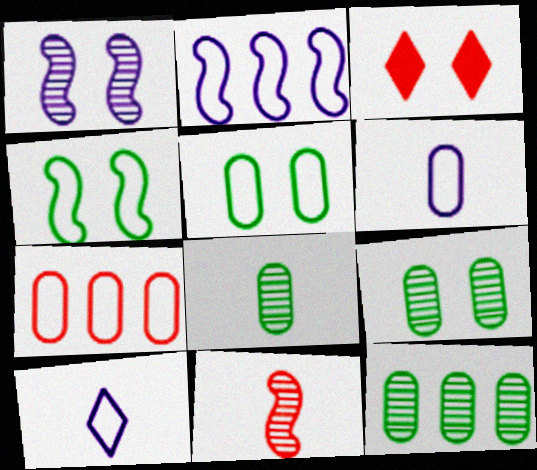[[1, 3, 5], 
[2, 3, 8], 
[3, 7, 11], 
[4, 7, 10], 
[5, 6, 7], 
[8, 9, 12]]